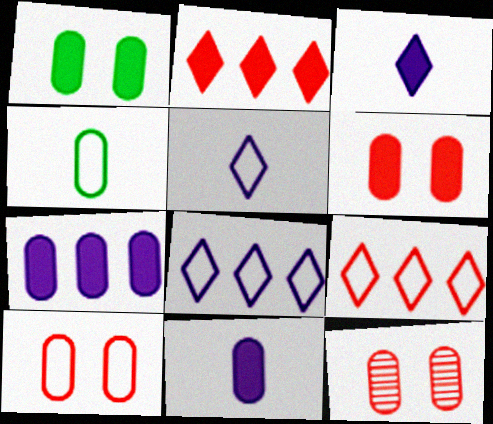[[4, 7, 12], 
[6, 10, 12]]